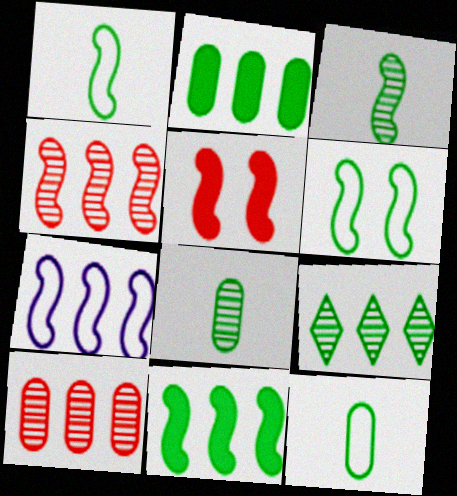[[3, 5, 7], 
[3, 6, 11], 
[4, 7, 11]]